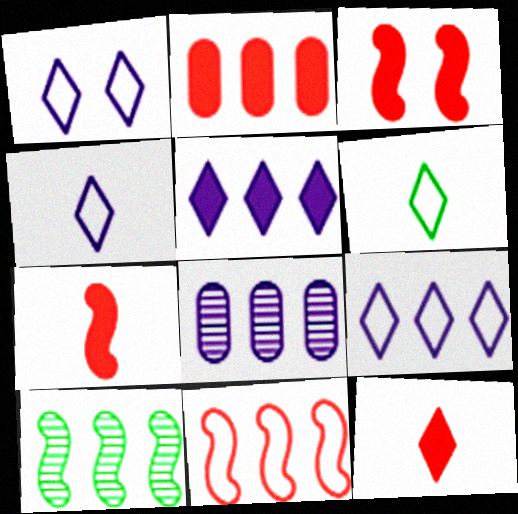[[1, 4, 9], 
[2, 3, 12], 
[2, 9, 10], 
[3, 6, 8]]